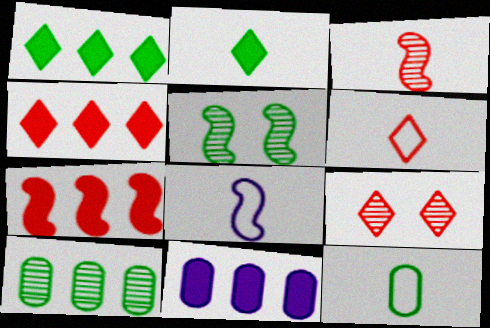[[1, 5, 12], 
[1, 7, 11], 
[4, 6, 9], 
[5, 6, 11], 
[5, 7, 8], 
[6, 8, 12]]